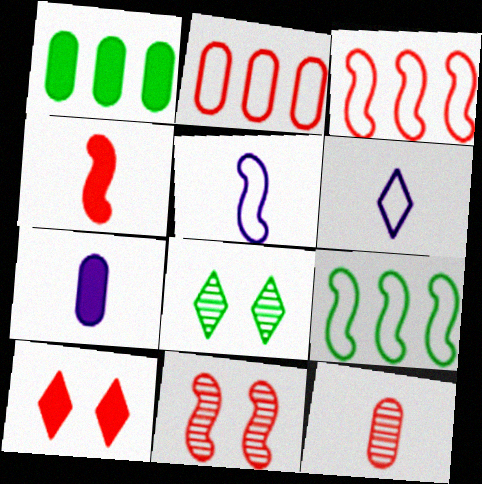[[1, 6, 11], 
[3, 4, 11], 
[3, 7, 8], 
[3, 10, 12]]